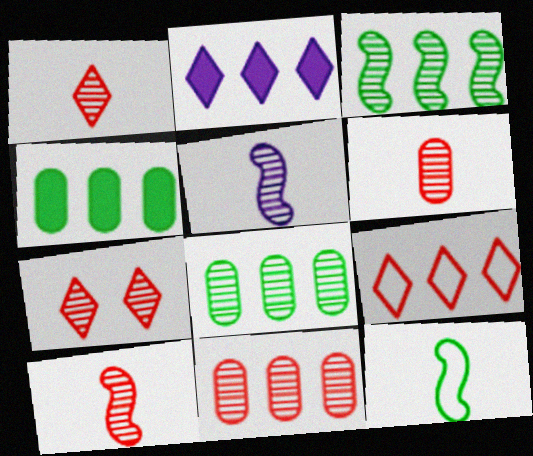[[1, 6, 10], 
[5, 7, 8], 
[7, 10, 11]]